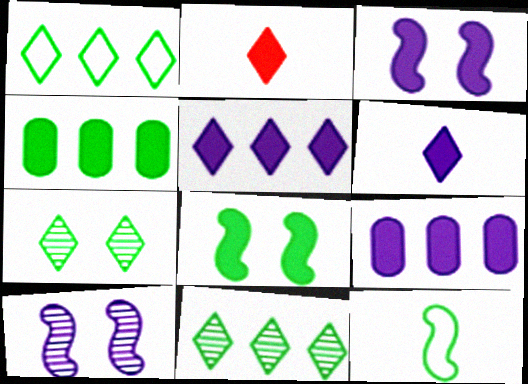[[2, 3, 4], 
[2, 8, 9], 
[3, 6, 9], 
[4, 7, 12]]